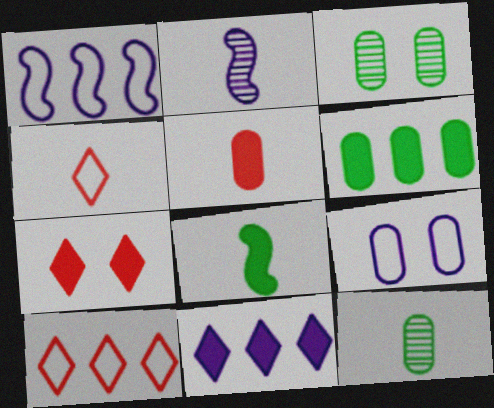[[1, 7, 12], 
[2, 9, 11]]